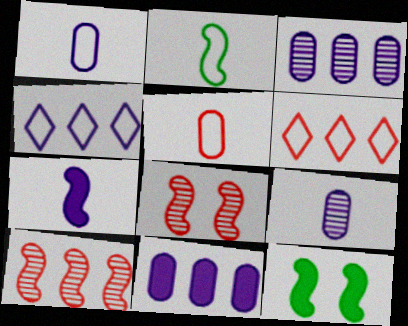[[6, 9, 12]]